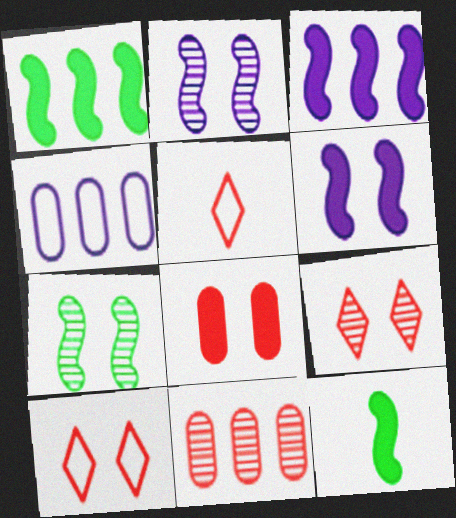[[4, 9, 12]]